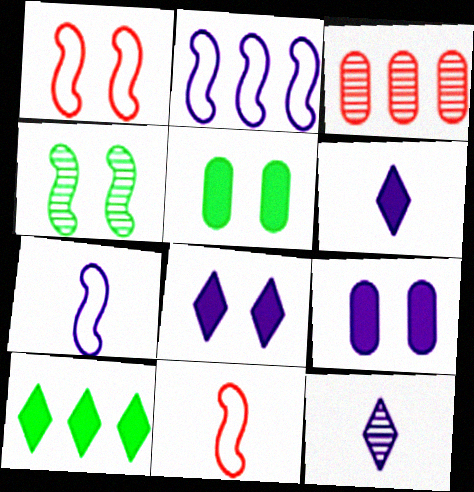[[2, 3, 10], 
[2, 9, 12], 
[3, 4, 12]]